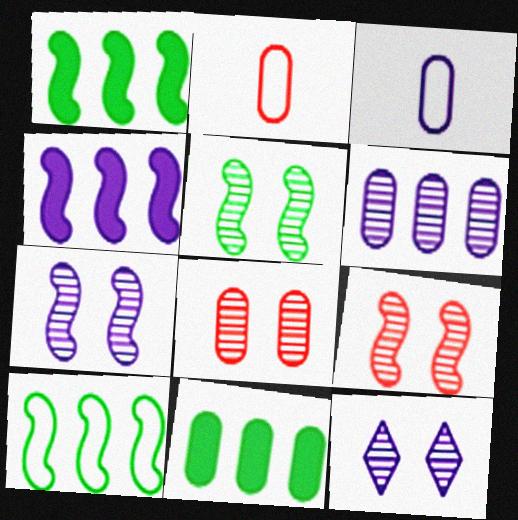[[1, 2, 12], 
[3, 4, 12], 
[3, 8, 11], 
[5, 7, 9], 
[5, 8, 12]]